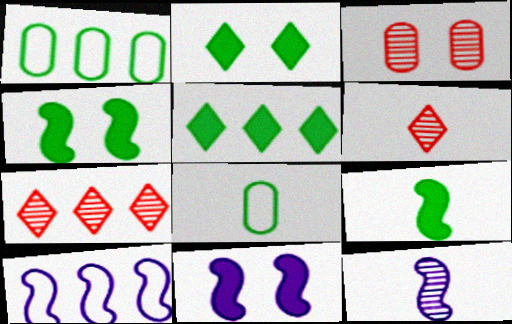[[1, 6, 11], 
[7, 8, 11], 
[10, 11, 12]]